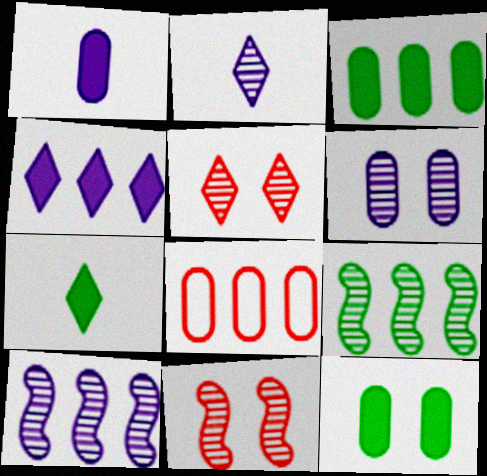[[2, 6, 10], 
[4, 8, 9]]